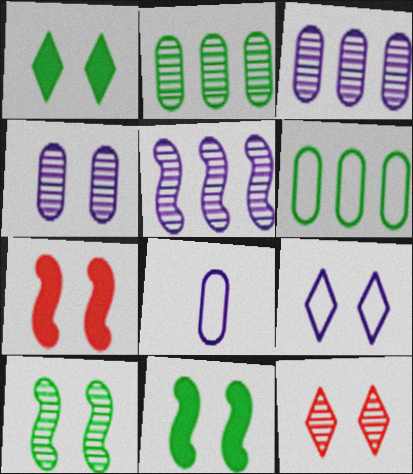[[1, 9, 12], 
[4, 10, 12]]